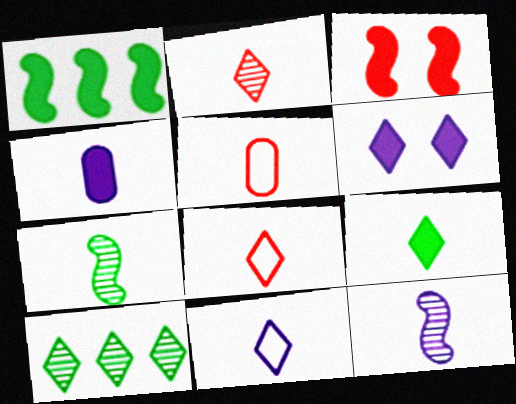[[2, 9, 11], 
[4, 7, 8], 
[4, 11, 12], 
[5, 9, 12], 
[6, 8, 10]]